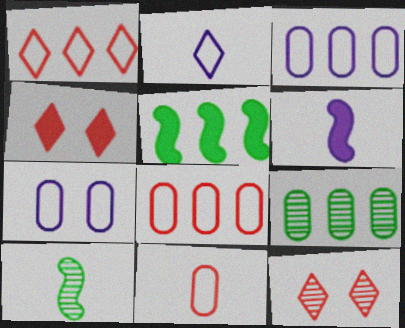[[3, 4, 10]]